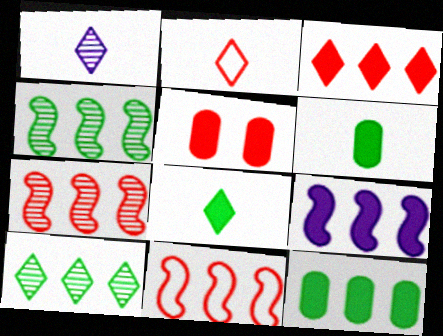[[1, 2, 8], 
[2, 5, 7], 
[3, 9, 12], 
[4, 9, 11], 
[5, 8, 9]]